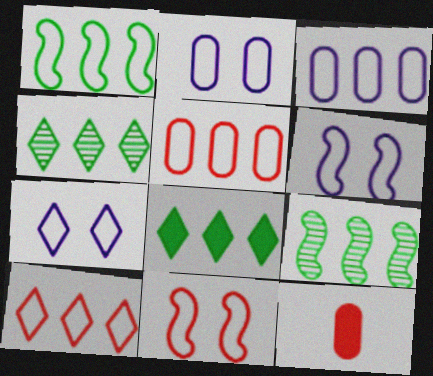[[1, 3, 10], 
[2, 6, 7], 
[4, 6, 12], 
[7, 9, 12]]